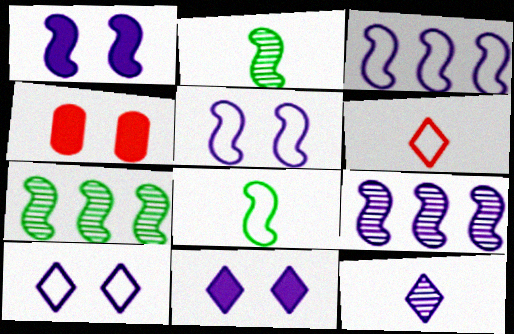[]